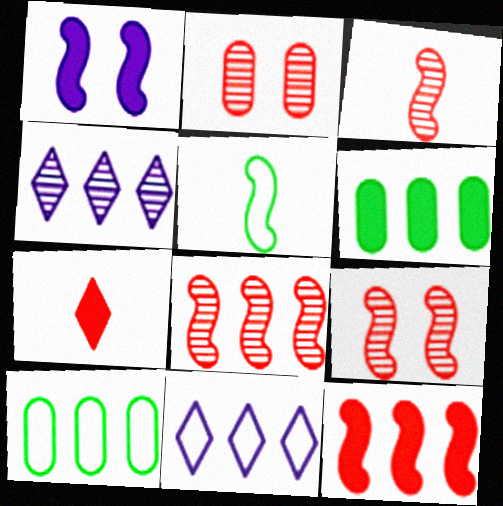[[1, 5, 8], 
[1, 6, 7], 
[3, 8, 9], 
[4, 10, 12], 
[6, 8, 11]]